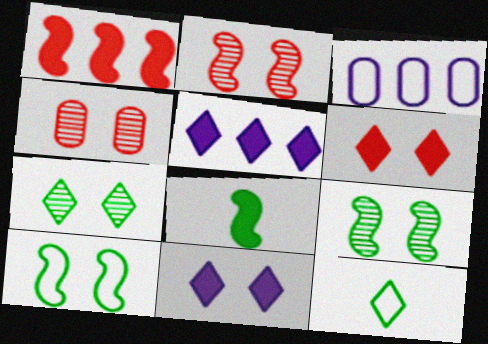[[4, 10, 11]]